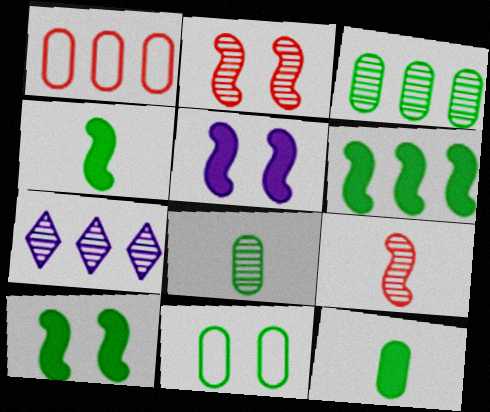[[1, 6, 7], 
[2, 7, 8], 
[3, 11, 12], 
[4, 6, 10]]